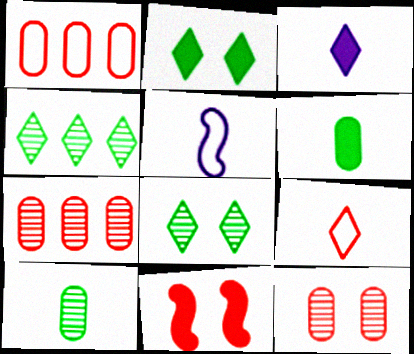[[2, 5, 7], 
[7, 9, 11]]